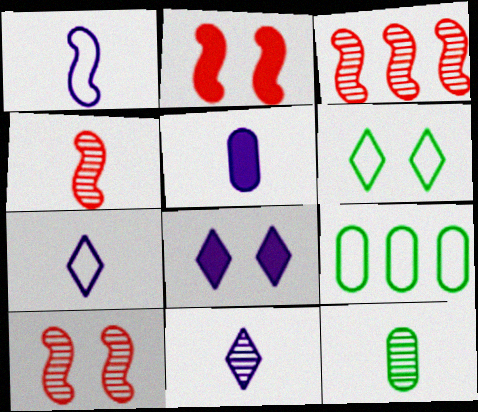[[1, 5, 11], 
[2, 9, 11], 
[3, 4, 10], 
[3, 5, 6], 
[4, 8, 9], 
[4, 11, 12]]